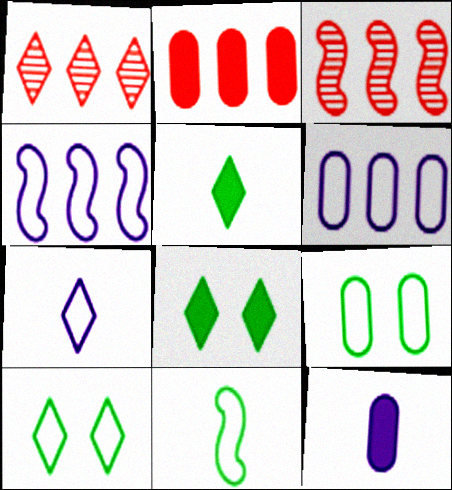[[1, 7, 8], 
[3, 10, 12]]